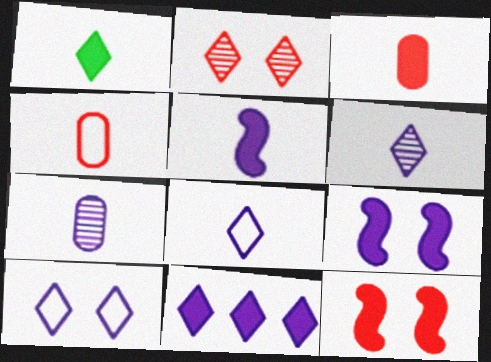[[1, 3, 5], 
[5, 7, 8], 
[6, 10, 11]]